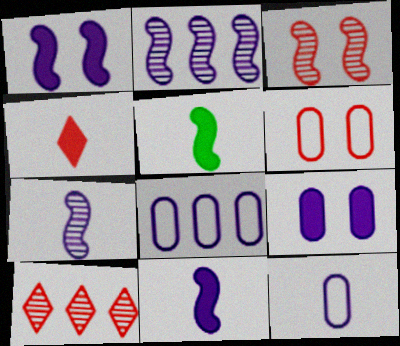[]